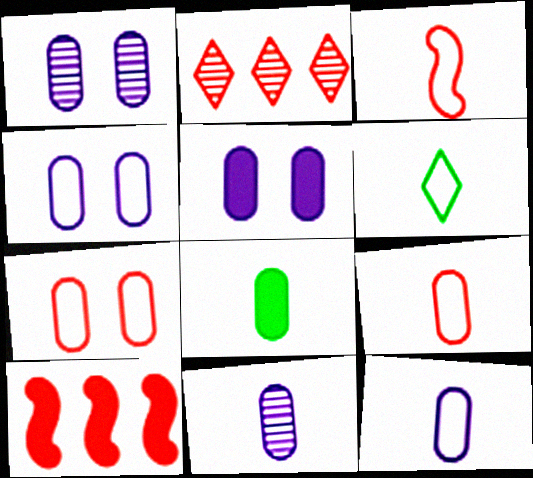[[1, 4, 5], 
[1, 6, 10], 
[3, 6, 12], 
[8, 9, 11]]